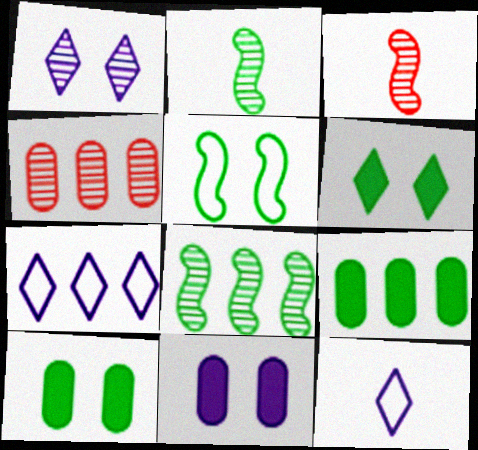[[1, 2, 4], 
[3, 7, 10]]